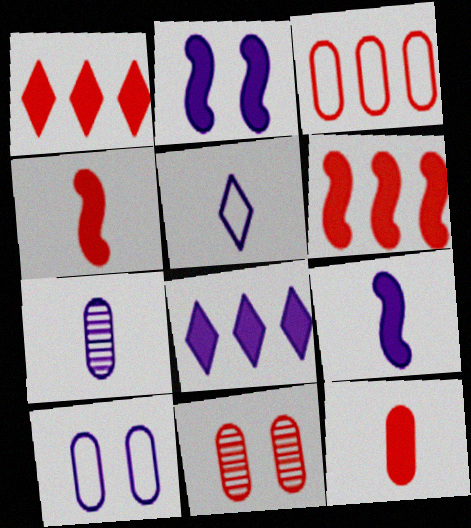[[3, 11, 12], 
[5, 7, 9]]